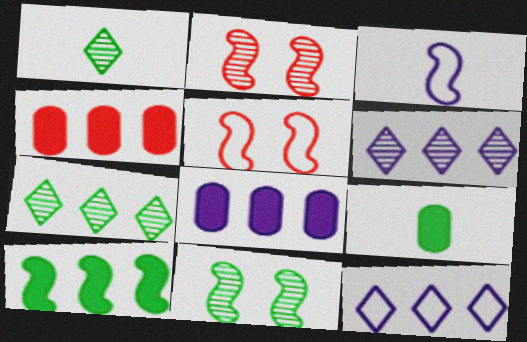[[1, 5, 8], 
[2, 3, 10], 
[2, 9, 12], 
[5, 6, 9]]